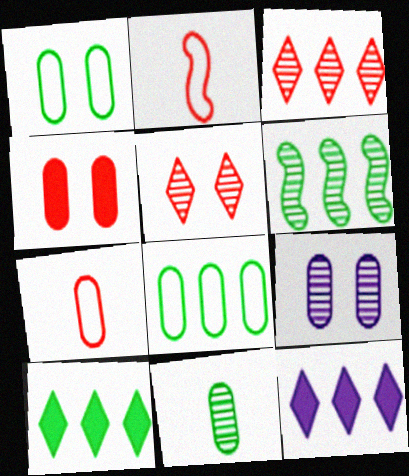[[1, 4, 9], 
[2, 3, 4], 
[2, 9, 10], 
[6, 8, 10]]